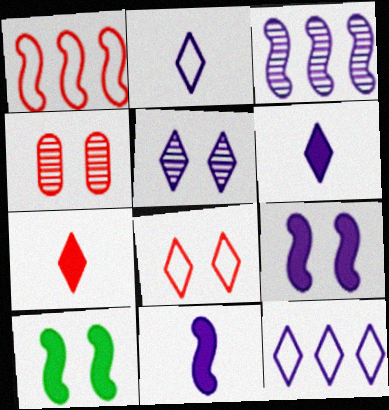[[1, 4, 7], 
[5, 6, 12]]